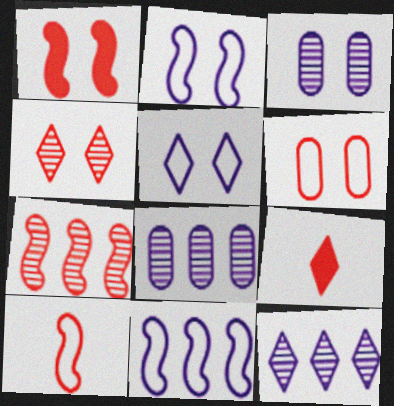[[1, 4, 6], 
[1, 7, 10], 
[6, 7, 9]]